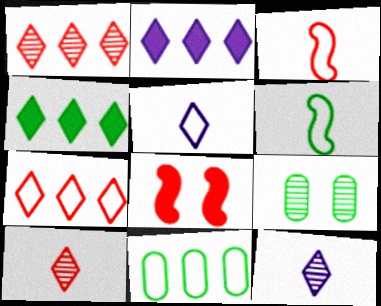[[2, 3, 9], 
[4, 6, 9], 
[8, 11, 12]]